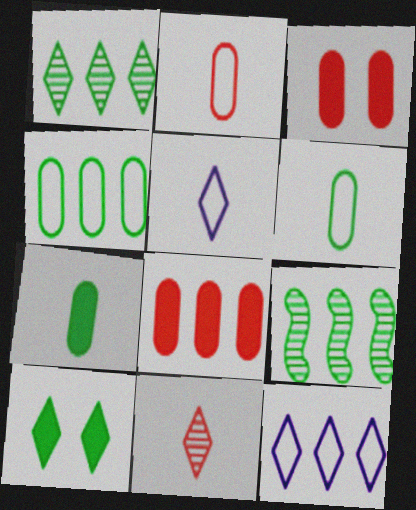[[3, 5, 9], 
[6, 9, 10], 
[8, 9, 12], 
[10, 11, 12]]